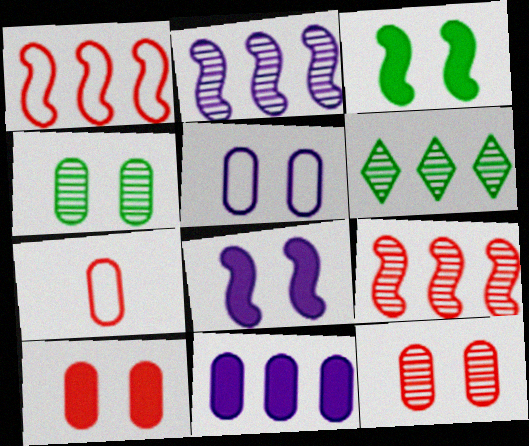[[1, 6, 11], 
[4, 5, 10], 
[4, 7, 11], 
[6, 7, 8]]